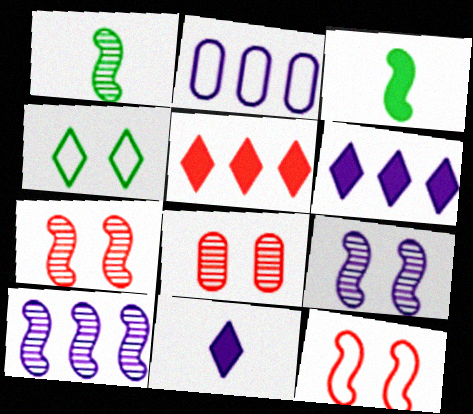[[1, 7, 10], 
[2, 6, 10], 
[2, 9, 11], 
[3, 10, 12]]